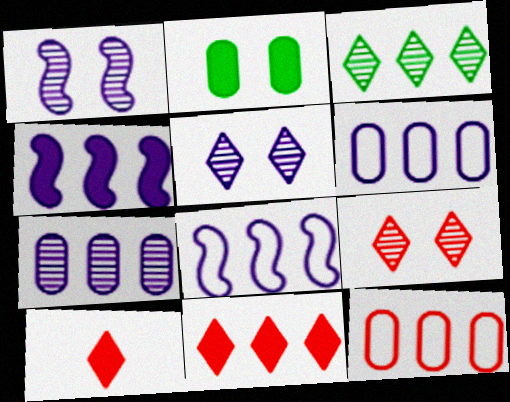[[2, 4, 10], 
[3, 4, 12]]